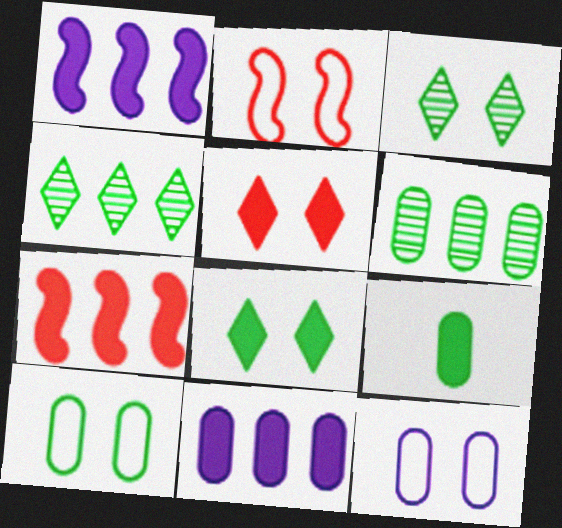[[1, 5, 9], 
[6, 9, 10]]